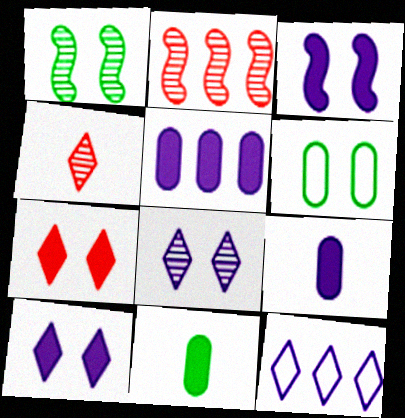[]